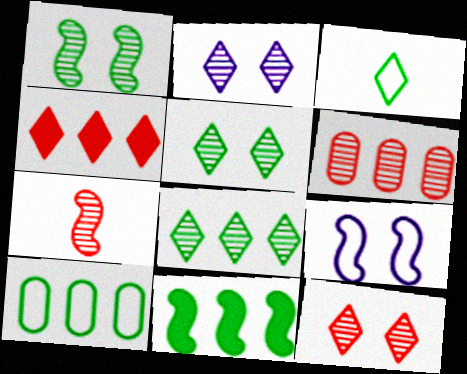[[2, 3, 4], 
[2, 5, 12], 
[6, 7, 12], 
[7, 9, 11], 
[8, 10, 11]]